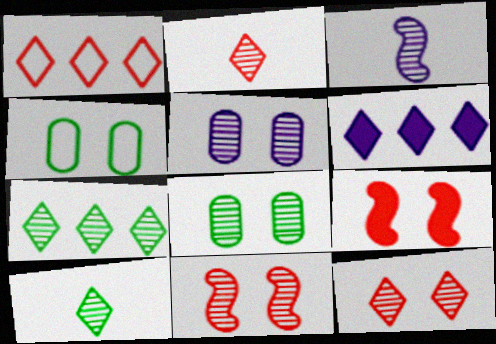[[1, 6, 7]]